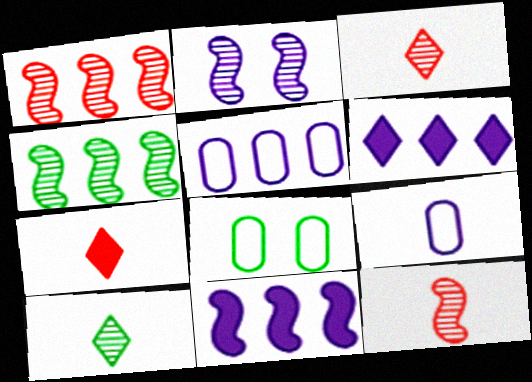[[2, 4, 12], 
[2, 6, 9], 
[3, 8, 11], 
[6, 8, 12]]